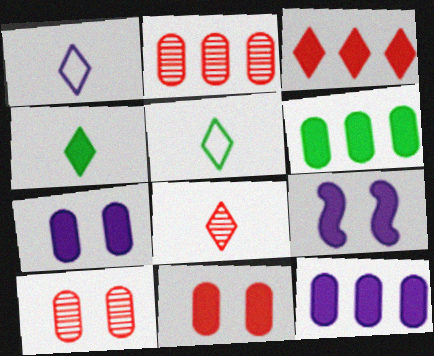[[1, 4, 8], 
[2, 5, 9]]